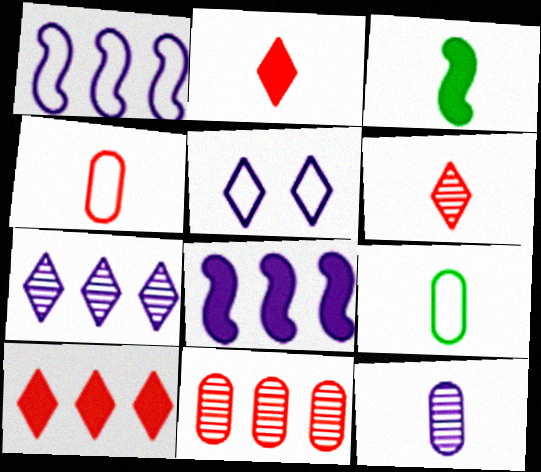[[3, 5, 11], 
[5, 8, 12]]